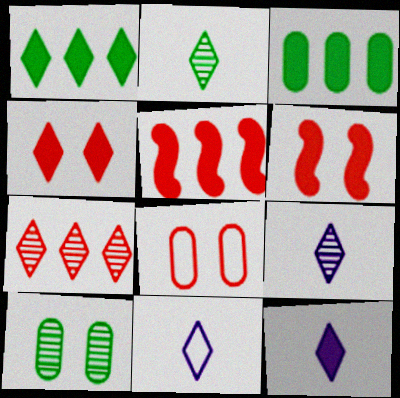[[1, 4, 12], 
[3, 6, 12], 
[5, 10, 11], 
[9, 11, 12]]